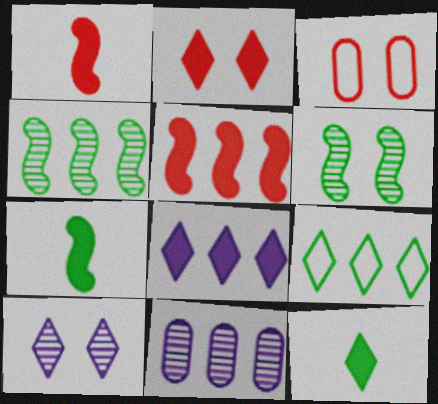[[2, 8, 12], 
[5, 9, 11]]